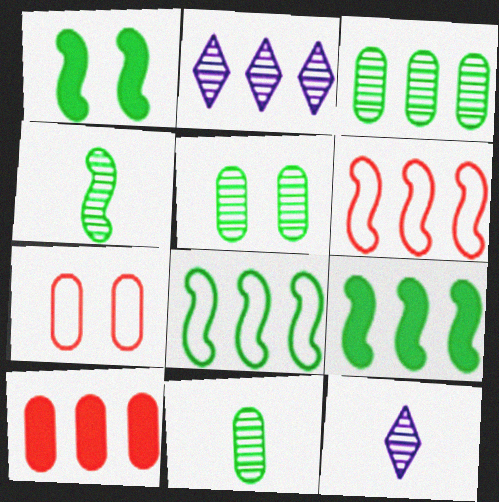[[1, 4, 8], 
[2, 8, 10], 
[3, 5, 11], 
[7, 9, 12]]